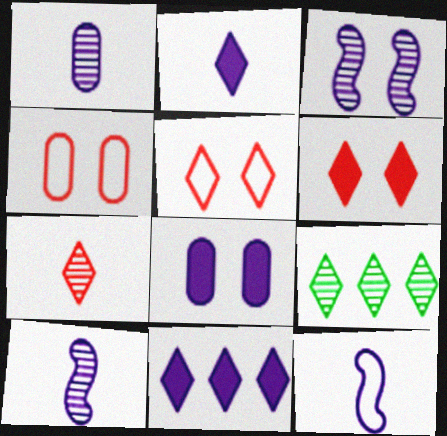[[1, 2, 12], 
[2, 5, 9]]